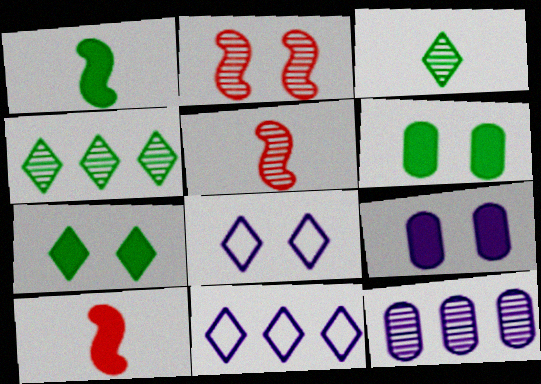[[2, 3, 12], 
[2, 6, 8], 
[5, 6, 11]]